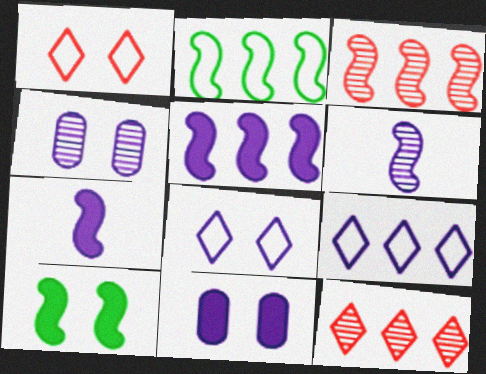[[1, 4, 10], 
[2, 3, 5], 
[4, 7, 9], 
[6, 9, 11]]